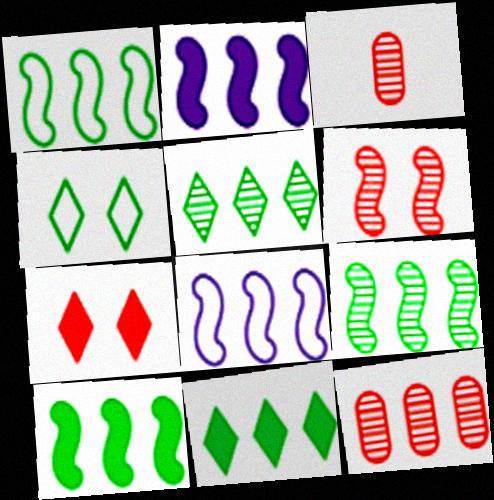[[1, 9, 10], 
[2, 3, 4], 
[8, 11, 12]]